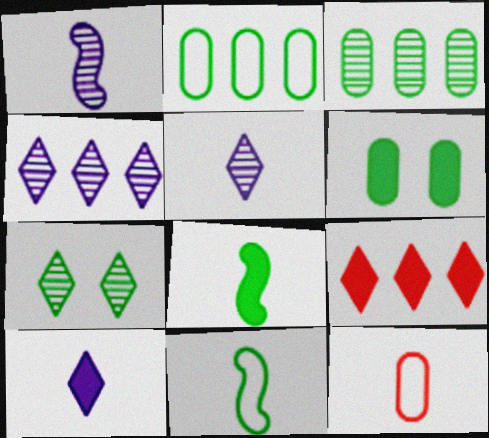[[2, 7, 8], 
[5, 8, 12]]